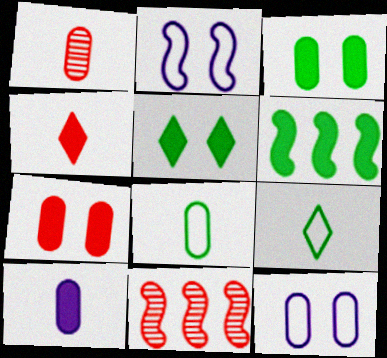[[1, 8, 10]]